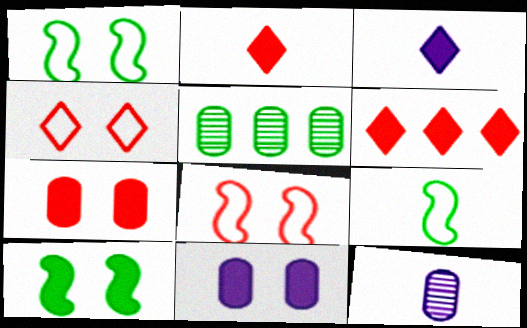[[1, 6, 12], 
[2, 9, 12], 
[3, 5, 8]]